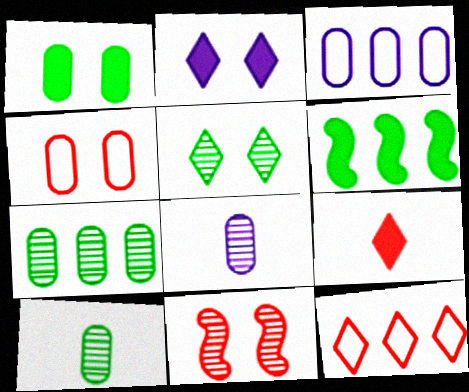[]